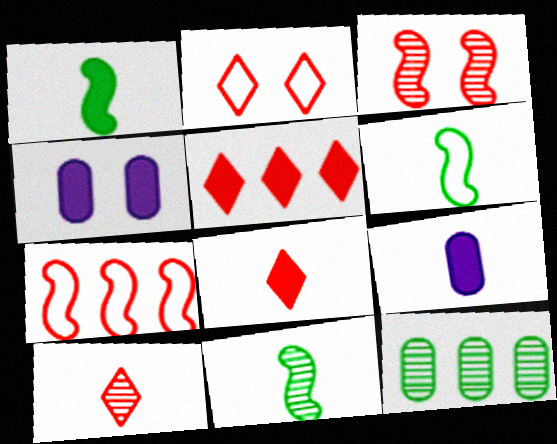[[1, 4, 5], 
[1, 6, 11], 
[1, 8, 9], 
[2, 5, 10], 
[6, 9, 10]]